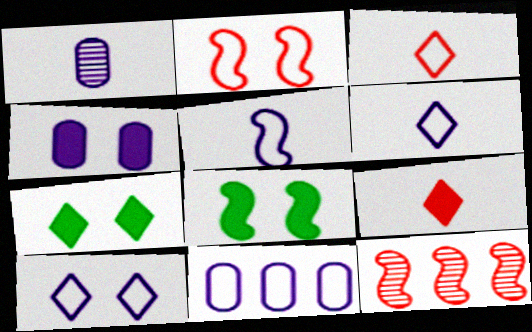[[1, 4, 11], 
[5, 8, 12], 
[5, 10, 11]]